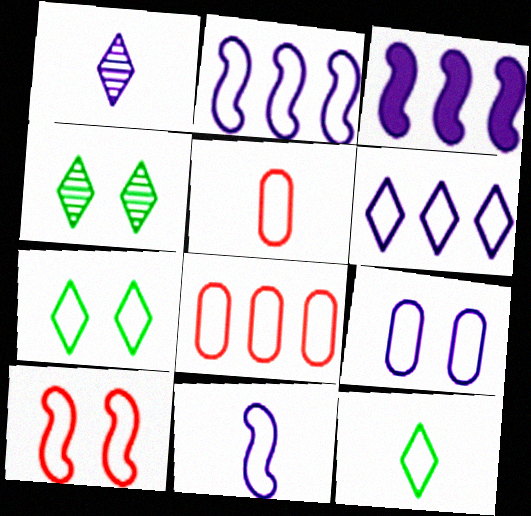[[1, 3, 9], 
[2, 5, 7], 
[3, 4, 5], 
[5, 11, 12], 
[6, 9, 11], 
[7, 8, 11], 
[7, 9, 10]]